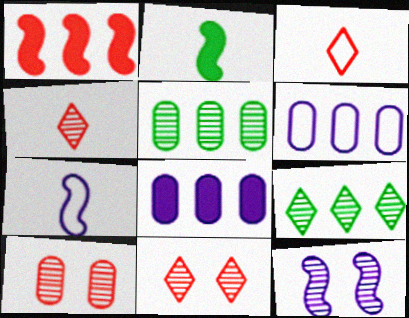[[1, 3, 10], 
[1, 6, 9], 
[2, 6, 11], 
[4, 5, 12]]